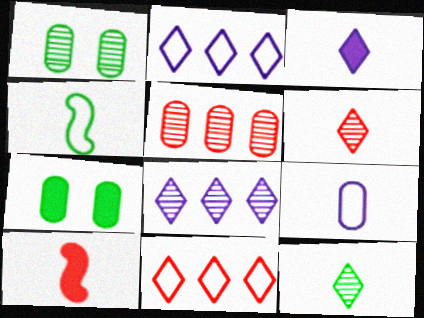[[1, 2, 10], 
[5, 7, 9], 
[9, 10, 12]]